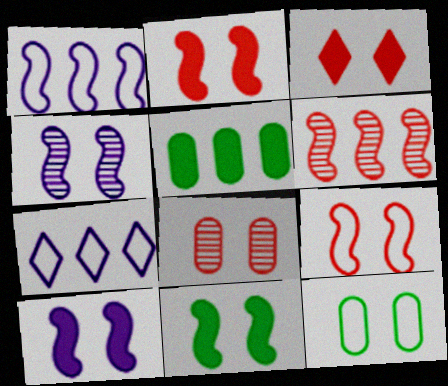[[2, 10, 11], 
[3, 4, 12], 
[3, 8, 9], 
[4, 9, 11], 
[5, 6, 7]]